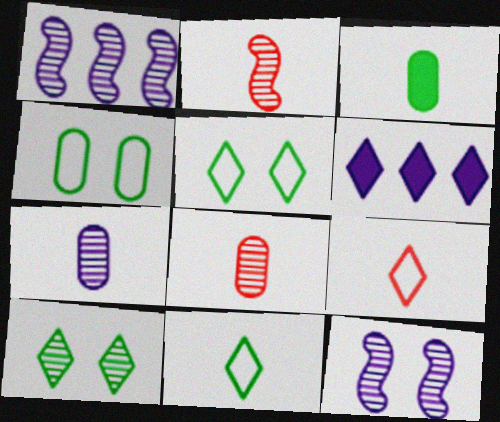[[1, 8, 10], 
[2, 4, 6], 
[6, 9, 10]]